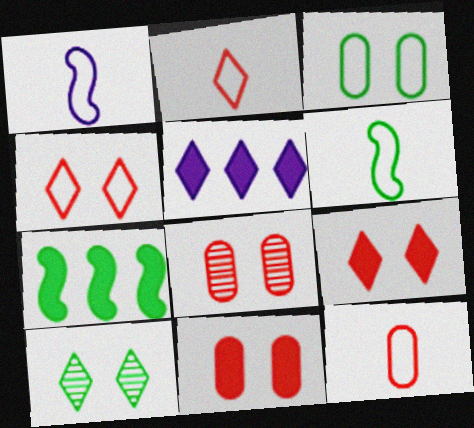[[2, 5, 10], 
[5, 6, 8]]